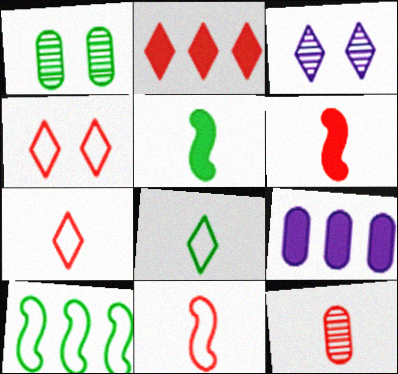[[2, 3, 8], 
[6, 7, 12]]